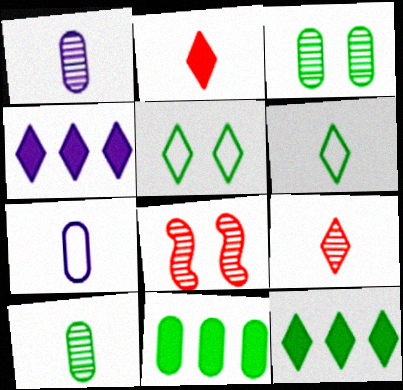[[4, 5, 9], 
[7, 8, 12]]